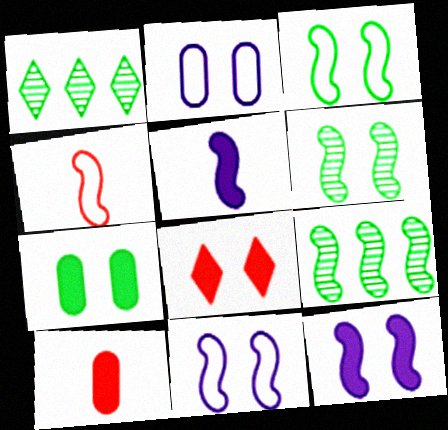[[1, 10, 11], 
[2, 6, 8], 
[4, 9, 12], 
[7, 8, 12]]